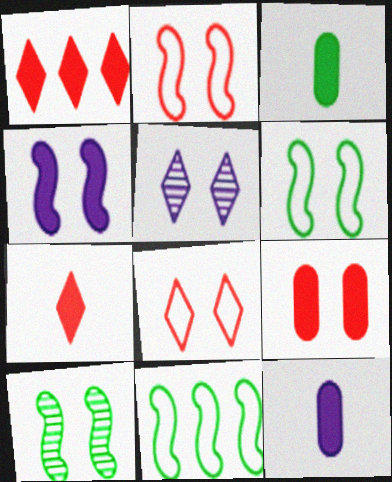[[1, 3, 4], 
[2, 4, 10], 
[5, 6, 9]]